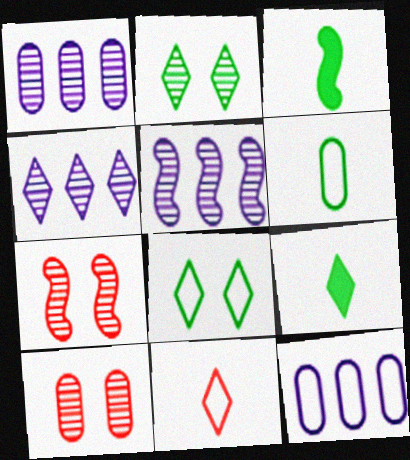[[1, 4, 5], 
[7, 9, 12]]